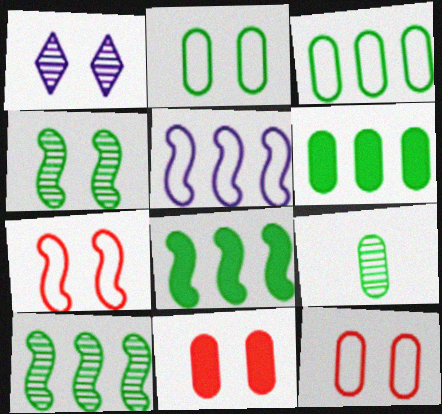[[2, 6, 9]]